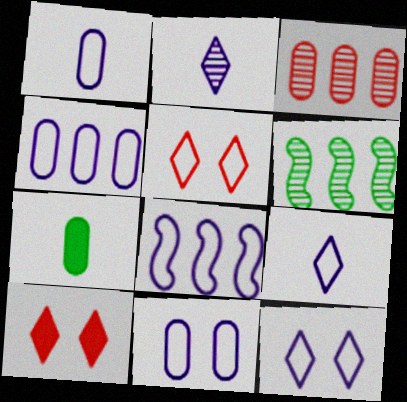[[1, 4, 11], 
[1, 6, 10], 
[1, 8, 12], 
[3, 7, 11], 
[8, 9, 11]]